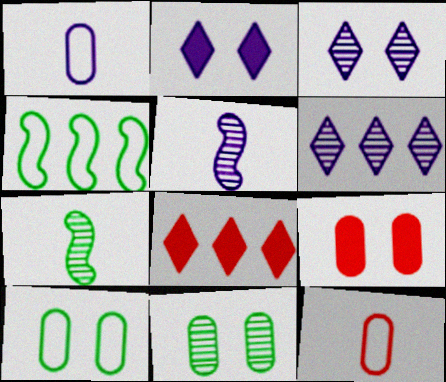[[5, 8, 10]]